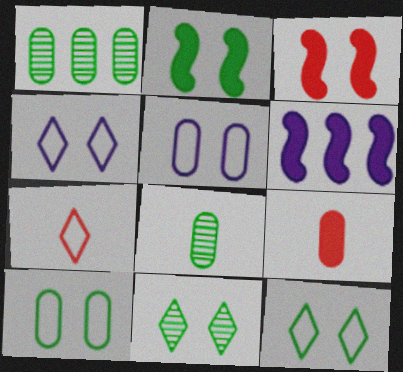[[1, 5, 9], 
[2, 10, 11], 
[3, 5, 11]]